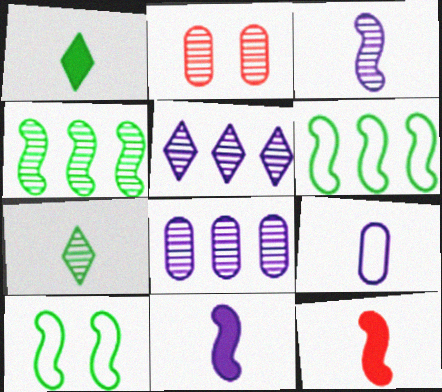[[7, 9, 12]]